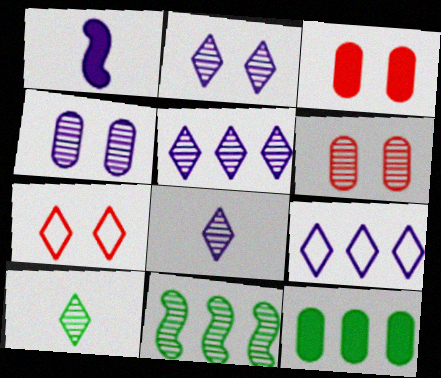[[1, 4, 9], 
[2, 5, 8], 
[6, 8, 11]]